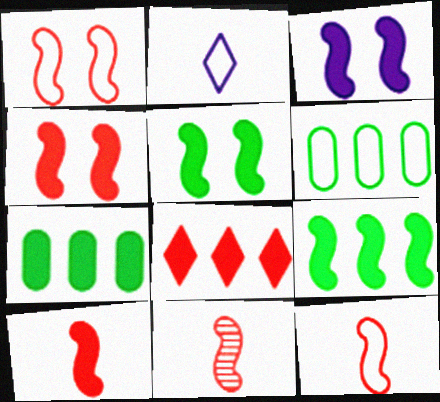[[1, 2, 6], 
[3, 4, 5], 
[3, 9, 10], 
[10, 11, 12]]